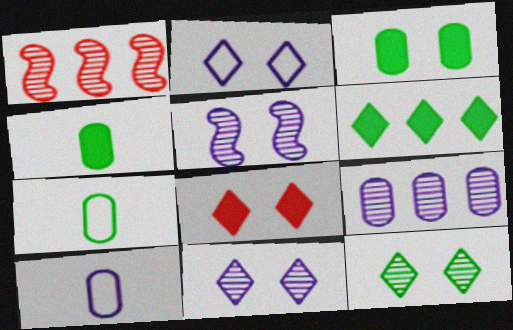[[1, 2, 4], 
[2, 8, 12]]